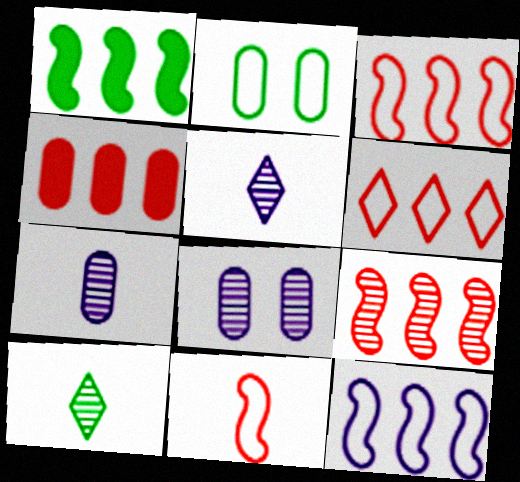[[1, 2, 10], 
[1, 9, 12], 
[2, 4, 7], 
[4, 6, 9], 
[8, 9, 10]]